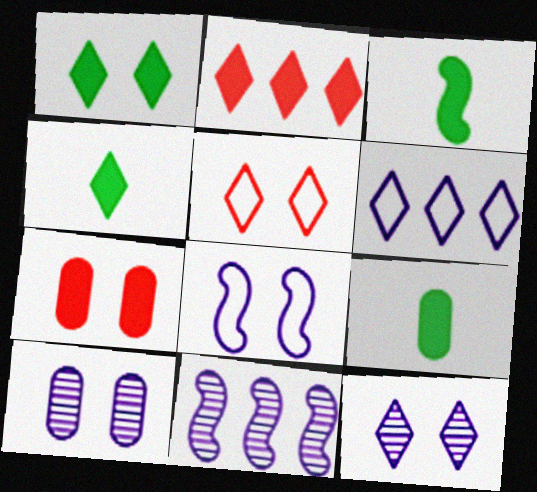[[1, 5, 12], 
[3, 4, 9], 
[5, 9, 11]]